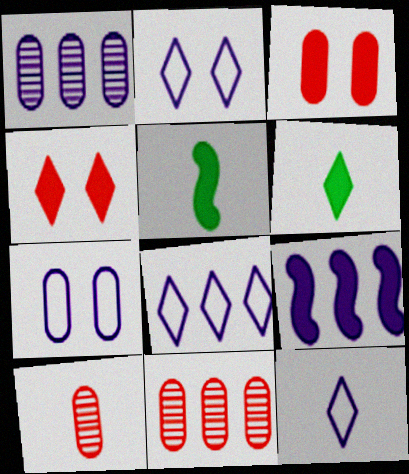[[1, 8, 9], 
[2, 5, 11], 
[2, 8, 12], 
[3, 6, 9], 
[5, 10, 12]]